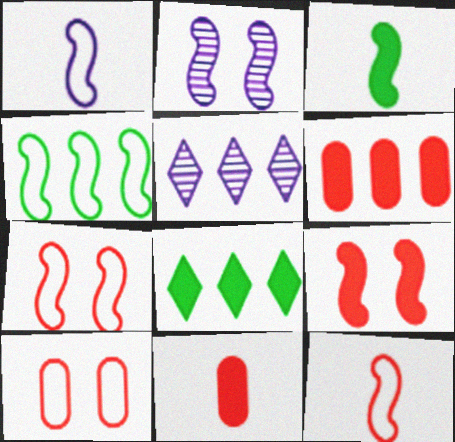[[1, 4, 7], 
[3, 5, 10], 
[4, 5, 6]]